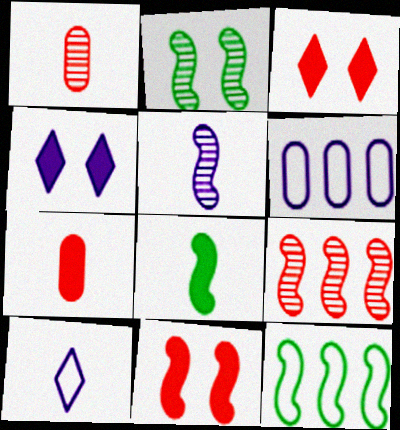[[1, 4, 12], 
[1, 8, 10], 
[2, 5, 9], 
[2, 8, 12], 
[4, 5, 6], 
[5, 11, 12]]